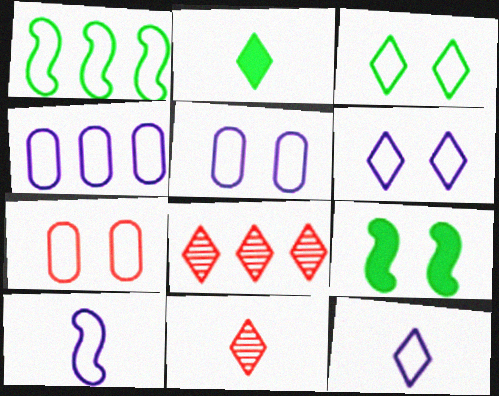[[1, 7, 12], 
[2, 6, 8], 
[2, 11, 12], 
[4, 6, 10], 
[4, 9, 11]]